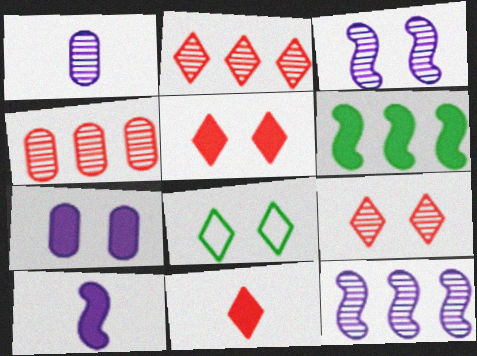[[4, 8, 10], 
[6, 7, 11]]